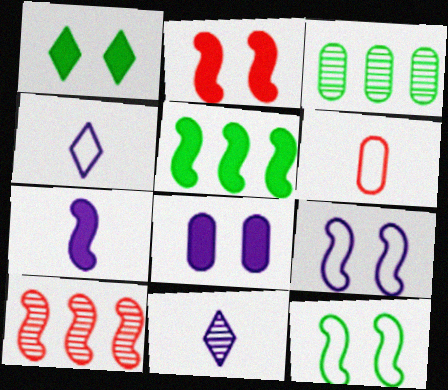[[1, 2, 8], 
[2, 3, 4], 
[2, 5, 7], 
[3, 6, 8], 
[7, 10, 12]]